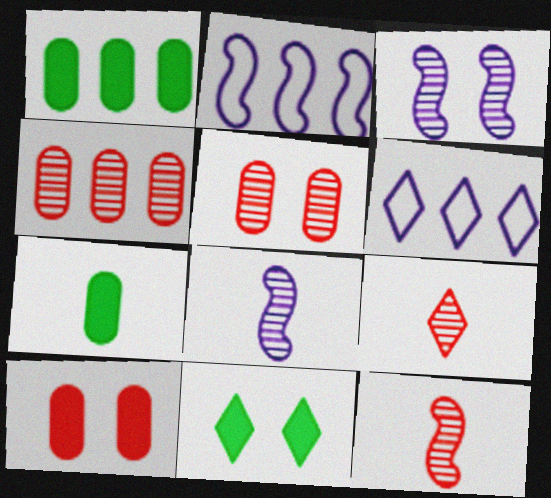[[6, 9, 11]]